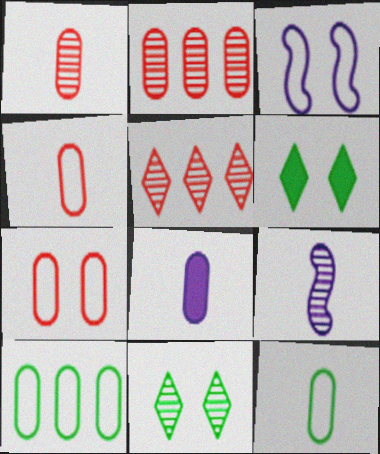[[1, 8, 12], 
[2, 9, 11]]